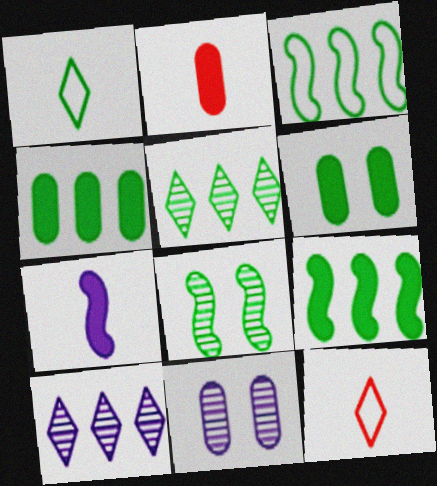[[1, 4, 8], 
[3, 4, 5], 
[9, 11, 12]]